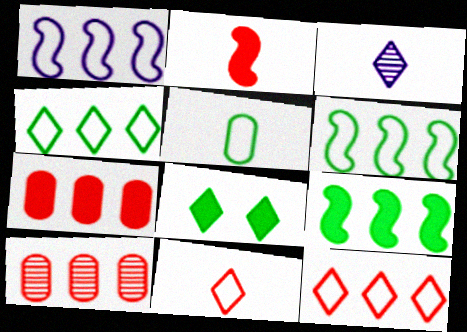[[2, 3, 5], 
[3, 8, 12]]